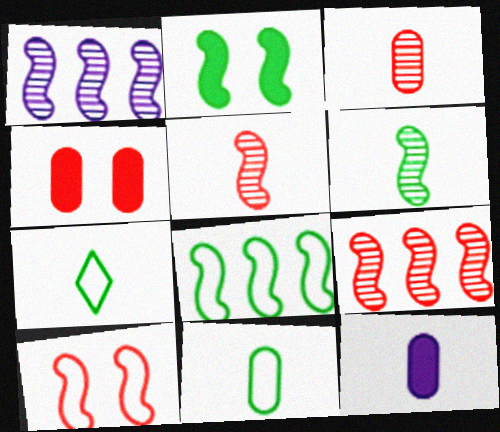[[1, 4, 7], 
[2, 6, 8], 
[3, 11, 12], 
[5, 7, 12]]